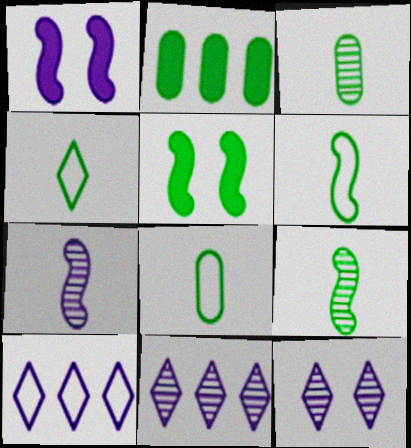[[4, 6, 8]]